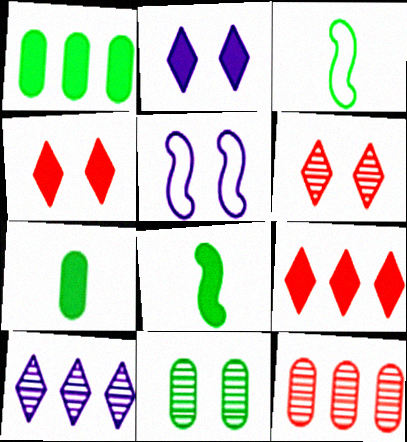[[2, 3, 12], 
[4, 5, 11]]